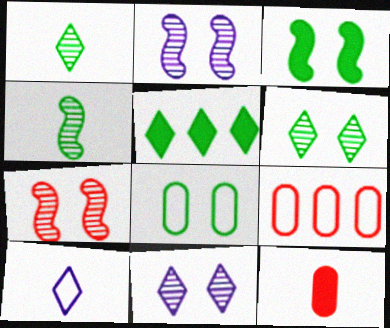[[3, 6, 8], 
[4, 5, 8], 
[4, 10, 12]]